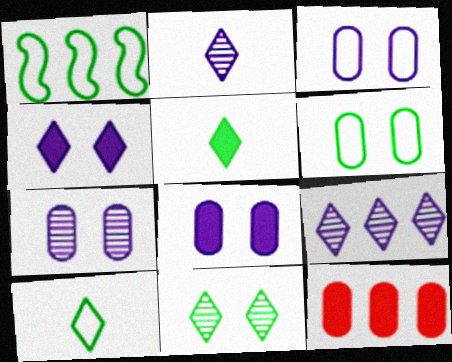[[1, 6, 10], 
[1, 9, 12], 
[3, 7, 8]]